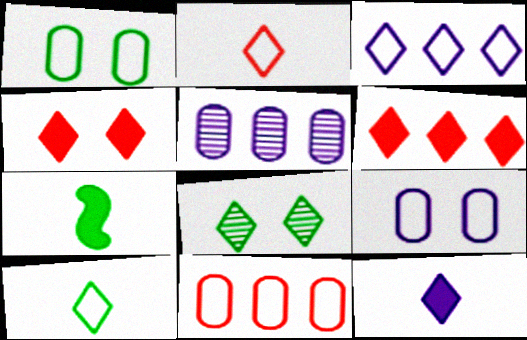[]